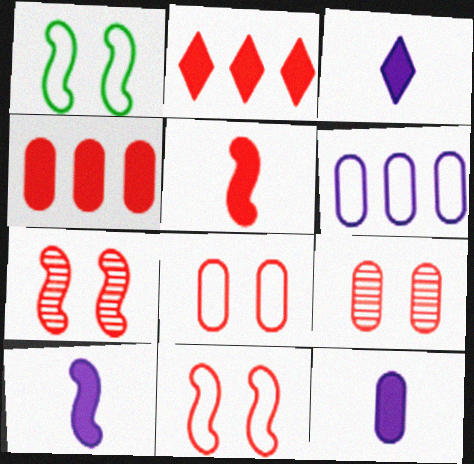[[3, 10, 12]]